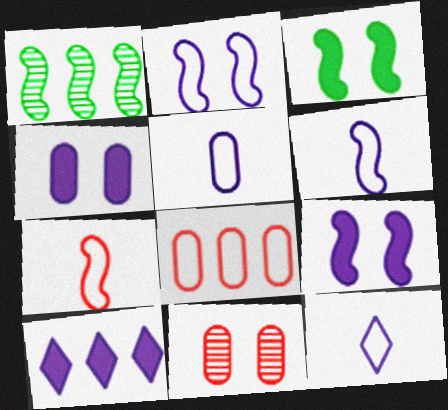[[1, 7, 9], 
[1, 8, 10], 
[5, 6, 12]]